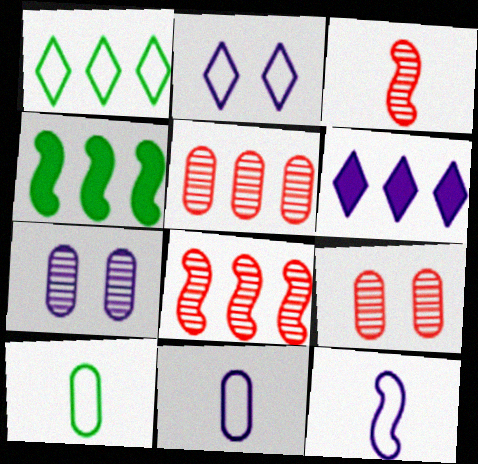[[6, 7, 12]]